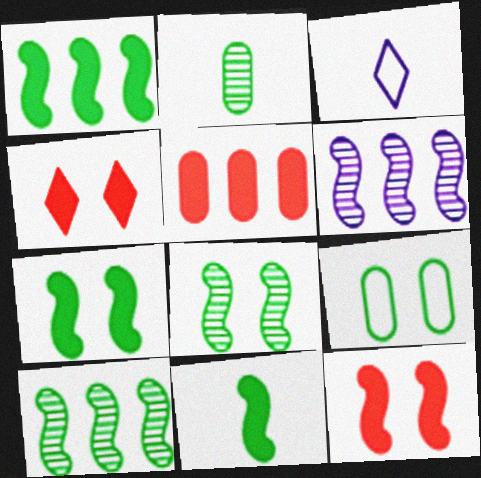[[1, 7, 11], 
[3, 5, 8]]